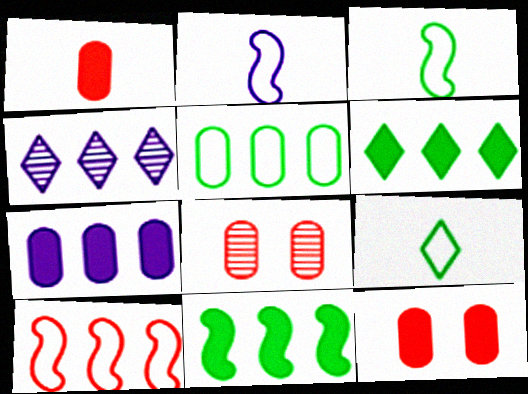[[2, 6, 8], 
[3, 4, 12]]